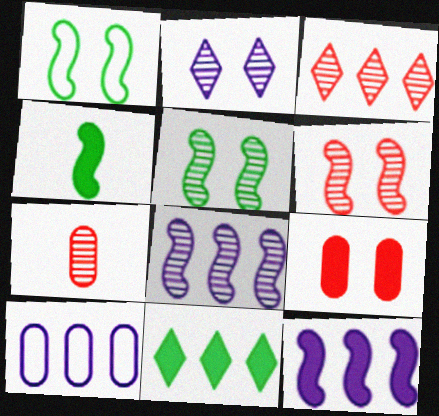[[1, 2, 9], 
[3, 6, 7]]